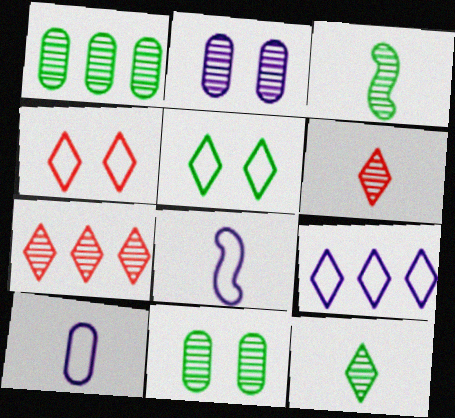[[2, 3, 7]]